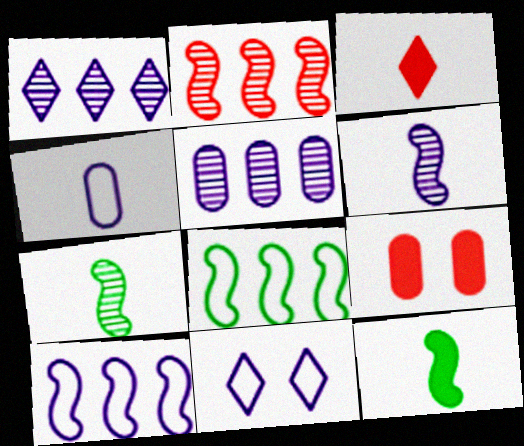[[3, 4, 7], 
[4, 10, 11]]